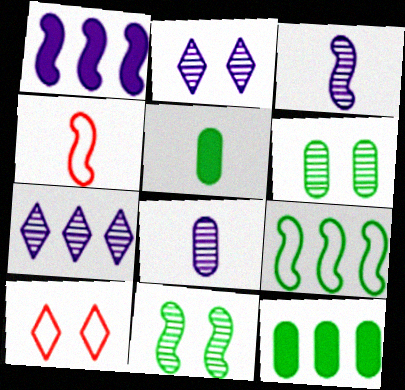[[1, 4, 11], 
[2, 4, 12], 
[3, 10, 12]]